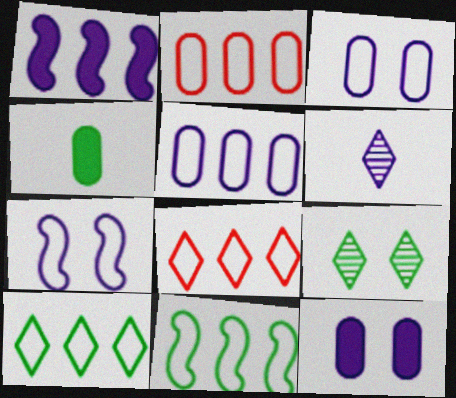[[1, 3, 6], 
[4, 9, 11], 
[5, 8, 11]]